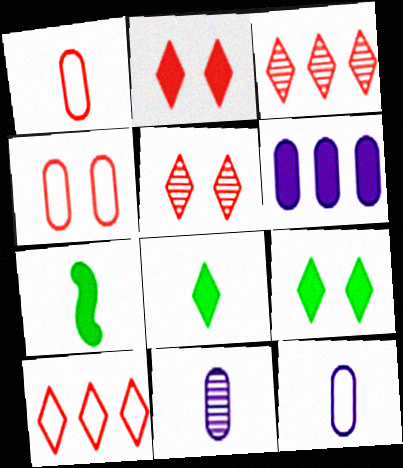[[2, 6, 7]]